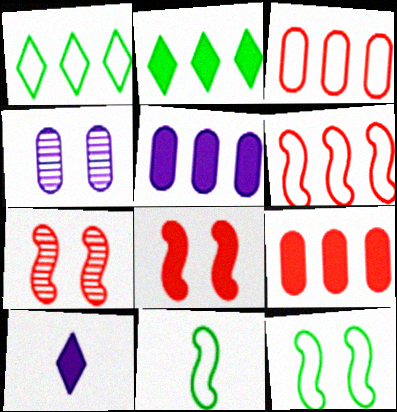[]